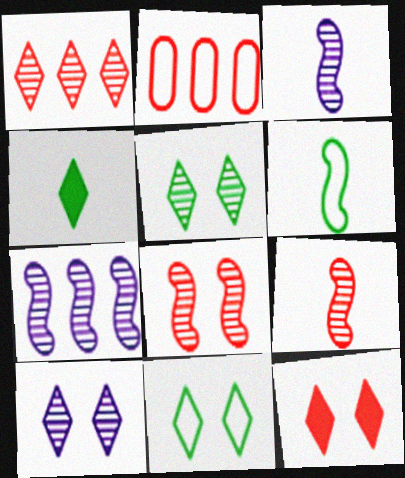[[2, 9, 12], 
[10, 11, 12]]